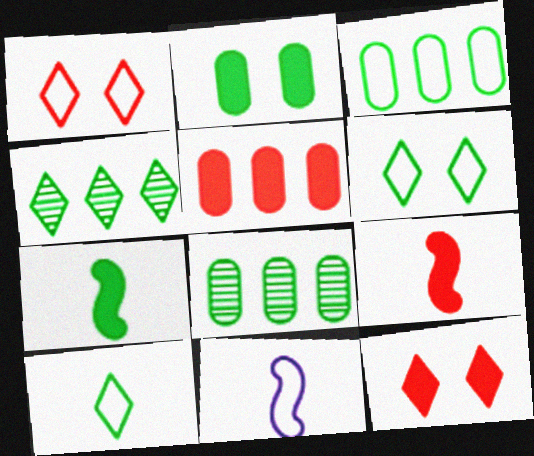[[1, 3, 11], 
[5, 9, 12], 
[6, 7, 8], 
[8, 11, 12]]